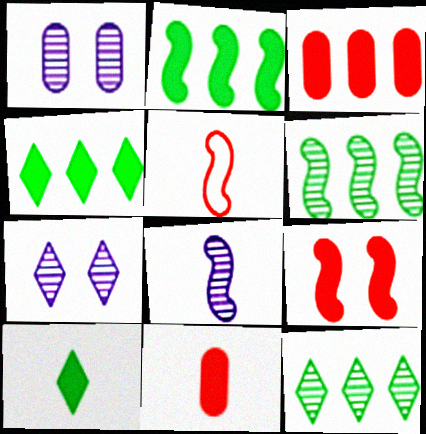[[1, 4, 5]]